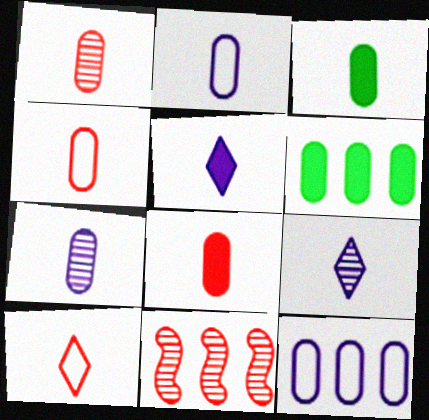[[1, 2, 3], 
[1, 4, 8], 
[3, 4, 7]]